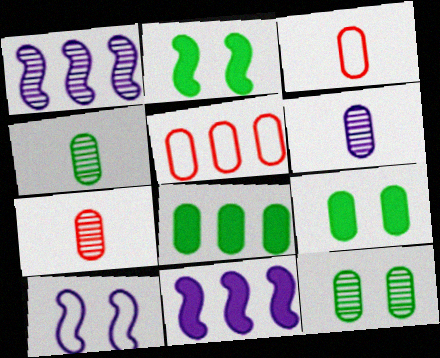[[4, 6, 7], 
[5, 6, 9]]